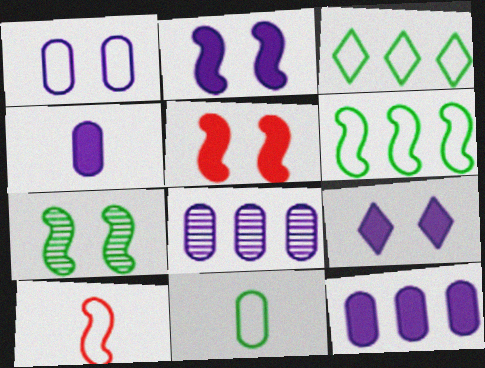[[1, 3, 10], 
[1, 4, 8]]